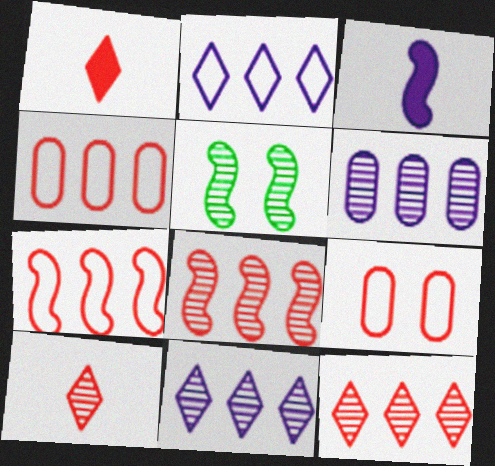[[1, 8, 9], 
[3, 5, 7], 
[5, 6, 10]]